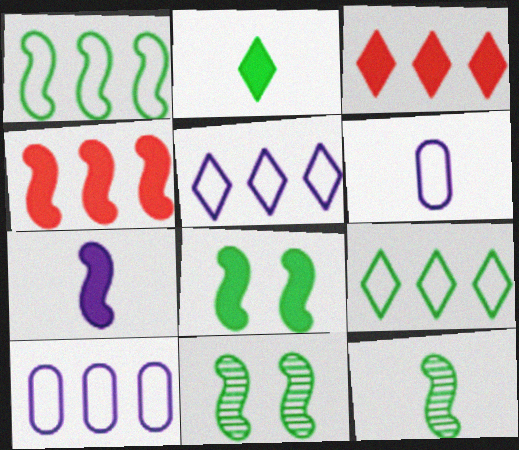[[1, 8, 12], 
[3, 6, 11], 
[4, 7, 8]]